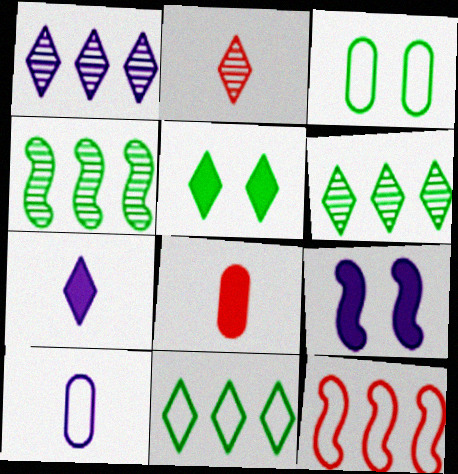[[1, 9, 10]]